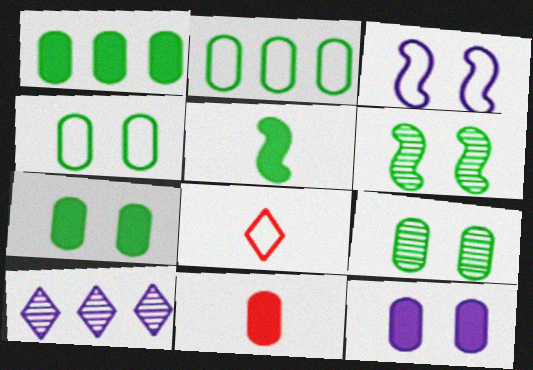[[1, 11, 12], 
[2, 3, 8], 
[4, 7, 9]]